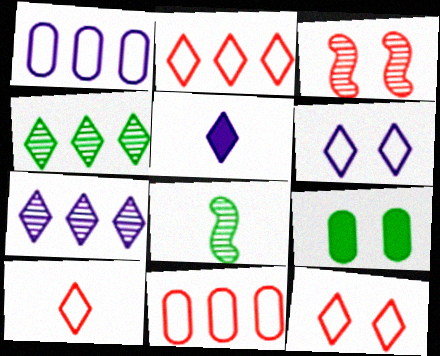[[2, 10, 12], 
[3, 6, 9], 
[4, 5, 12], 
[5, 6, 7]]